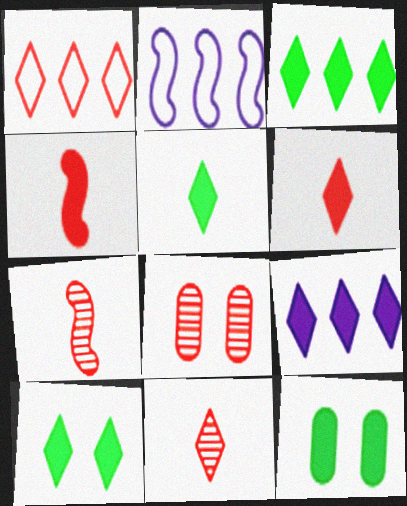[[1, 4, 8], 
[2, 5, 8], 
[2, 11, 12], 
[3, 5, 10], 
[4, 9, 12], 
[6, 9, 10]]